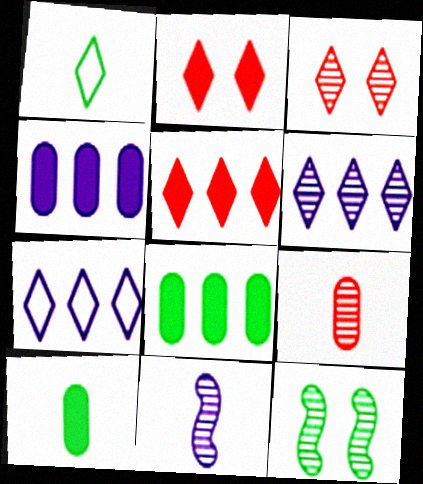[[1, 2, 6], 
[1, 8, 12], 
[6, 9, 12]]